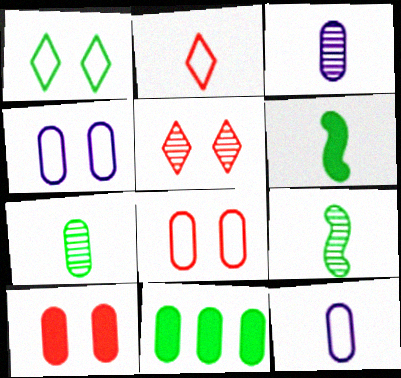[[1, 9, 11], 
[2, 3, 6], 
[3, 8, 11]]